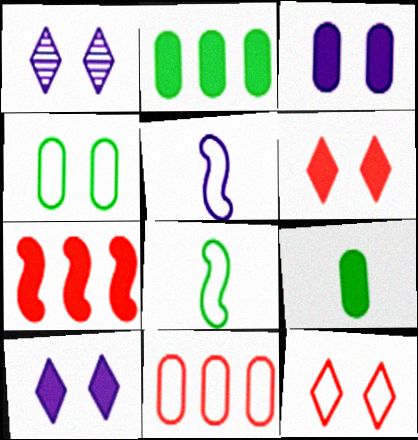[[7, 9, 10]]